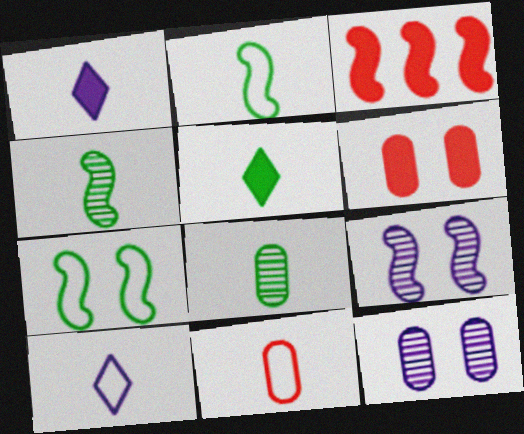[[1, 4, 11], 
[2, 3, 9], 
[2, 5, 8], 
[2, 10, 11]]